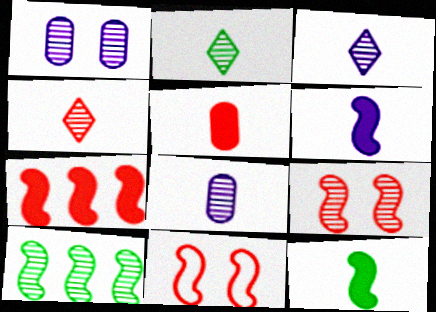[[1, 4, 10], 
[2, 3, 4], 
[6, 10, 11]]